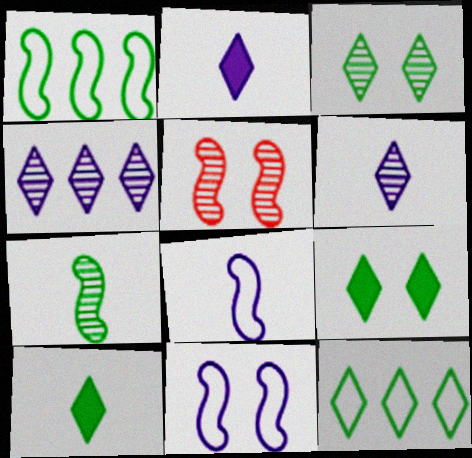[[3, 10, 12]]